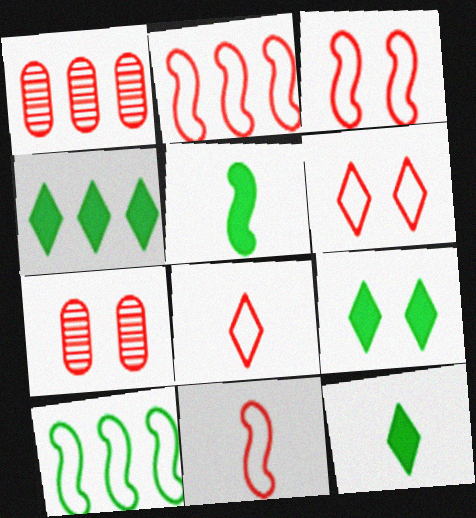[[2, 3, 11], 
[4, 9, 12]]